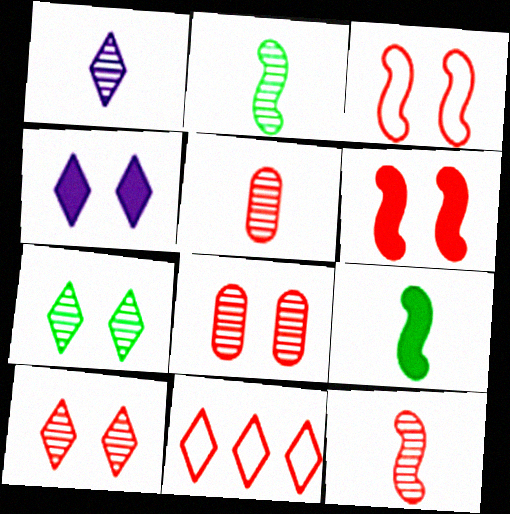[[1, 2, 5], 
[5, 6, 11]]